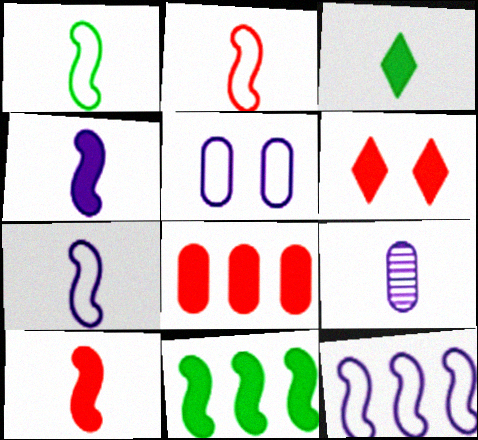[[1, 2, 7], 
[2, 3, 9], 
[6, 8, 10]]